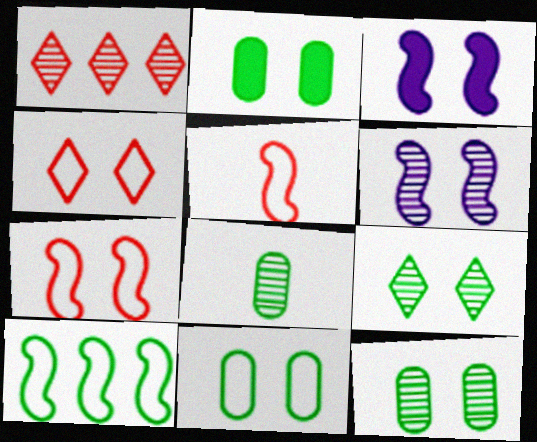[[1, 6, 8], 
[2, 4, 6], 
[2, 11, 12], 
[3, 4, 12]]